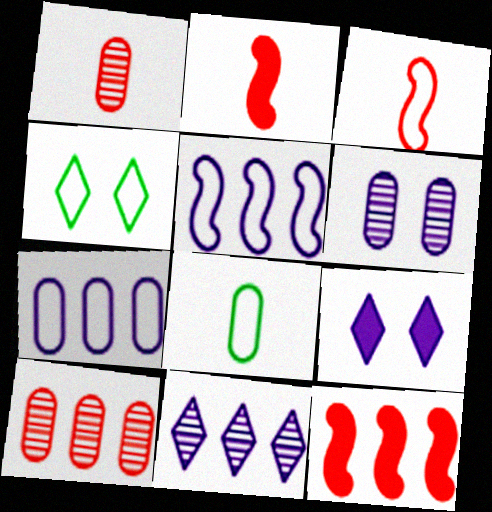[[3, 4, 7]]